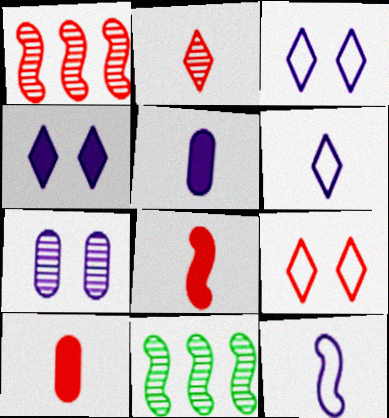[[1, 9, 10], 
[2, 7, 11], 
[3, 10, 11], 
[5, 9, 11]]